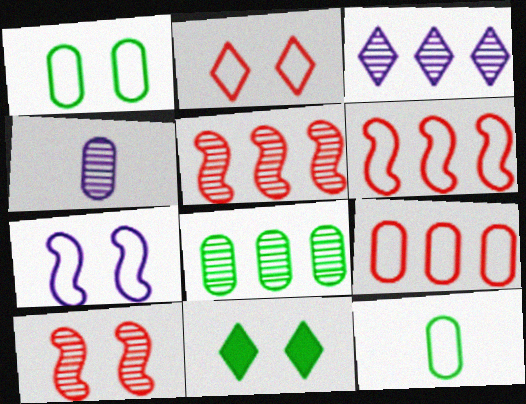[[1, 2, 7], 
[3, 5, 8], 
[4, 6, 11]]